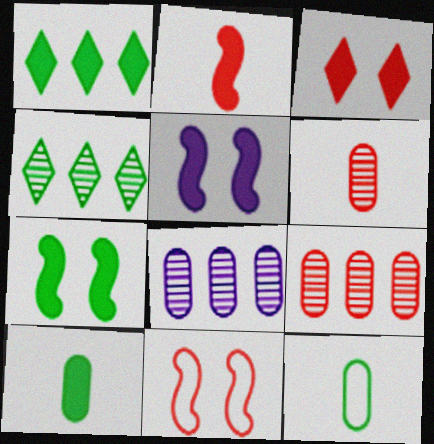[[1, 7, 10], 
[4, 7, 12]]